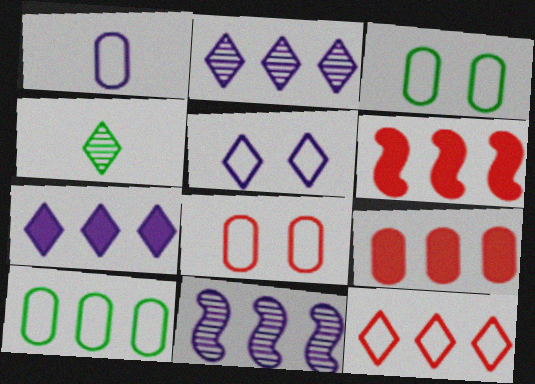[[1, 8, 10], 
[2, 6, 10]]